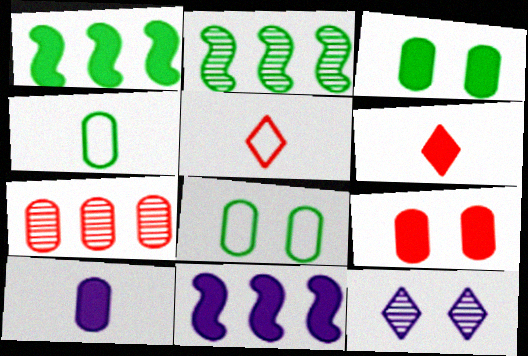[[3, 6, 11], 
[7, 8, 10]]